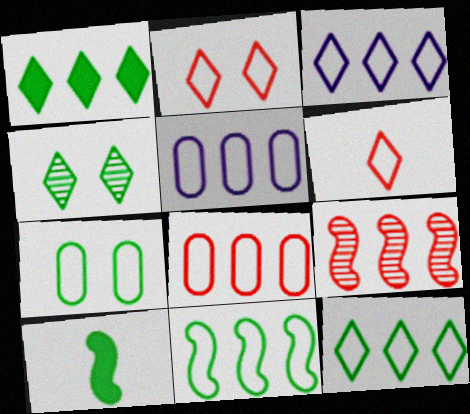[[1, 5, 9], 
[3, 8, 11]]